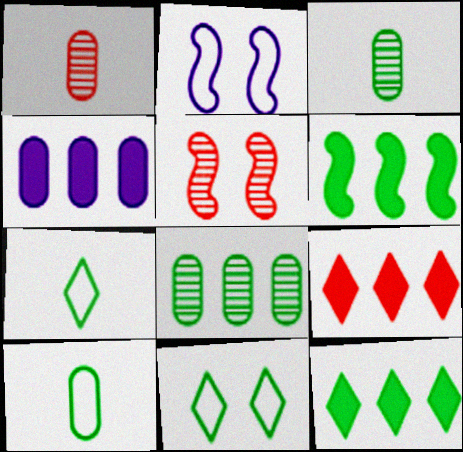[[1, 2, 12], 
[2, 3, 9], 
[3, 6, 11], 
[4, 5, 7], 
[4, 6, 9]]